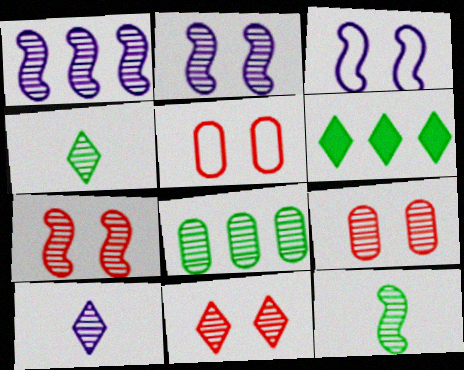[[1, 4, 9], 
[1, 7, 12], 
[7, 8, 10], 
[7, 9, 11]]